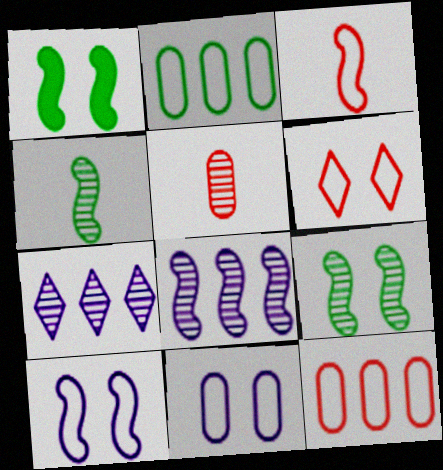[[1, 3, 8], 
[3, 6, 12], 
[5, 7, 9]]